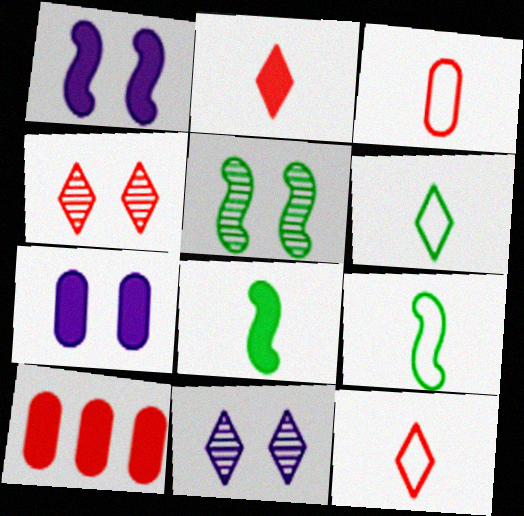[[9, 10, 11]]